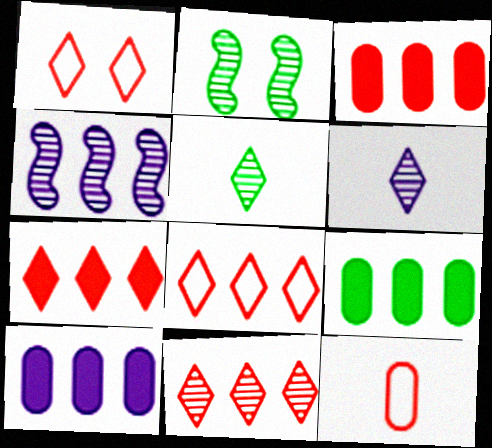[[3, 9, 10], 
[4, 8, 9], 
[7, 8, 11]]